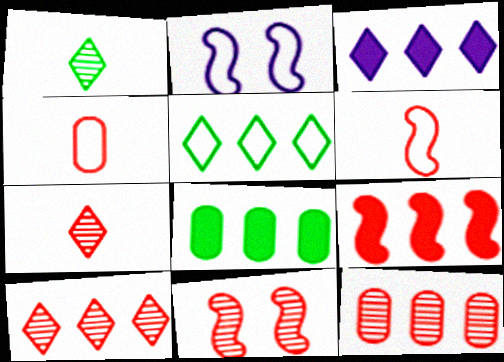[[2, 4, 5], 
[2, 7, 8], 
[3, 5, 10], 
[3, 8, 9], 
[6, 9, 11], 
[7, 11, 12]]